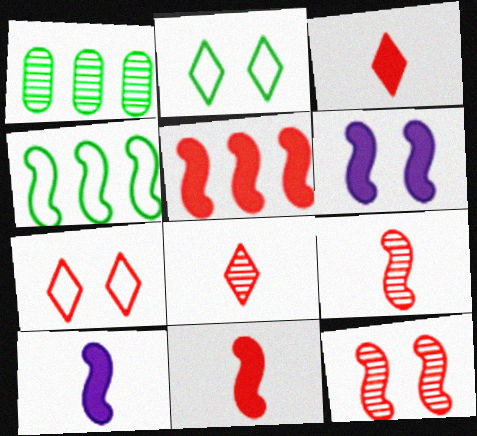[[1, 7, 10], 
[4, 6, 9], 
[4, 10, 12]]